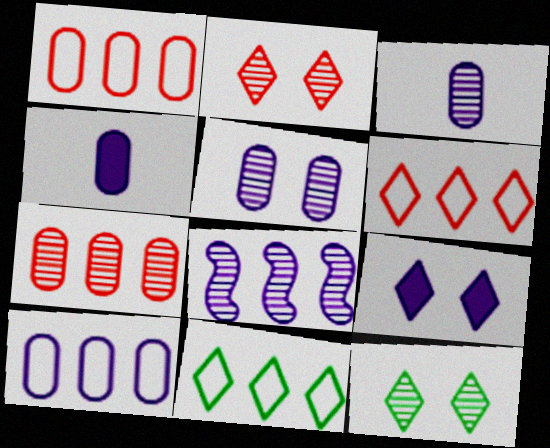[[4, 5, 10]]